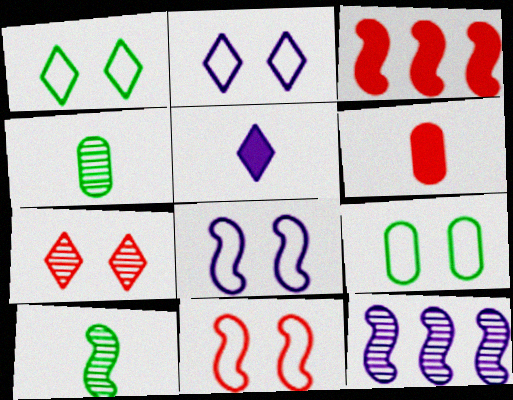[[1, 6, 12], 
[2, 3, 4], 
[2, 9, 11], 
[3, 8, 10], 
[4, 7, 12]]